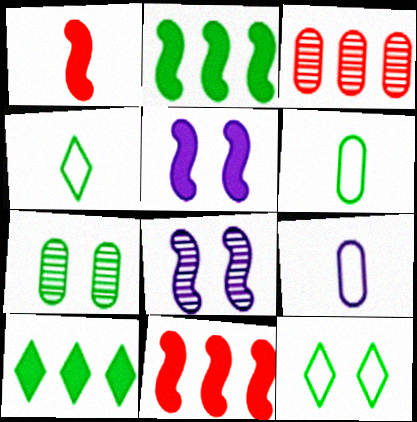[[1, 2, 5], 
[2, 4, 7], 
[3, 4, 5]]